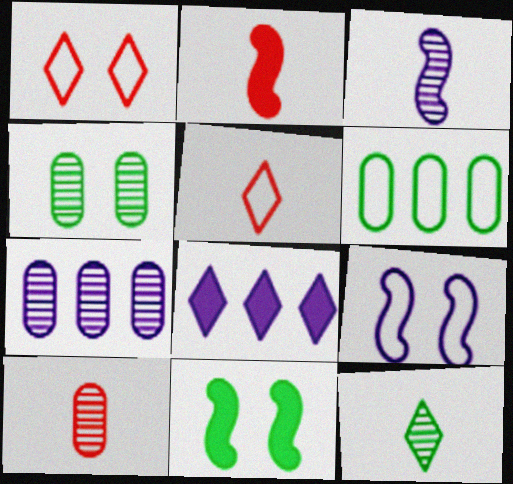[[1, 8, 12], 
[2, 5, 10], 
[3, 10, 12], 
[4, 7, 10], 
[5, 6, 9], 
[5, 7, 11], 
[6, 11, 12]]